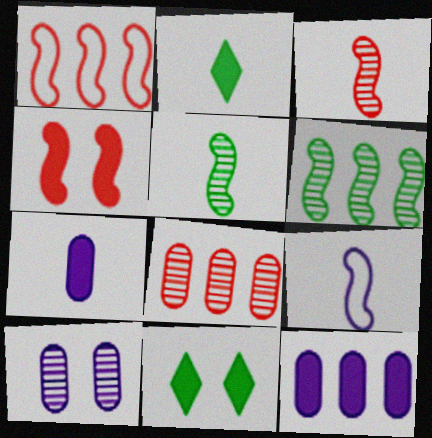[[1, 2, 10], 
[1, 3, 4], 
[2, 4, 12], 
[4, 6, 9], 
[8, 9, 11]]